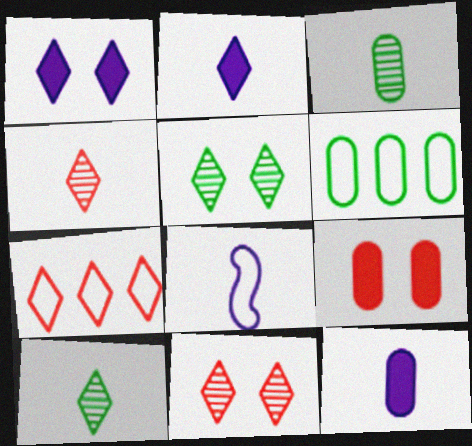[[1, 7, 10], 
[2, 5, 7]]